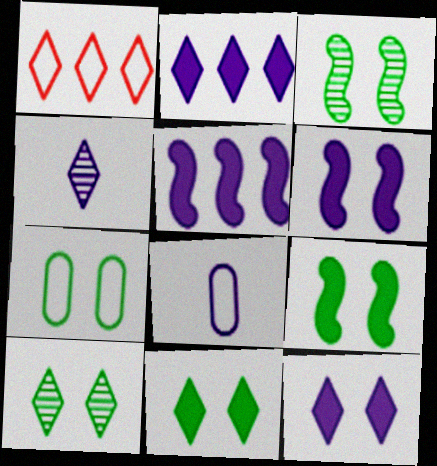[[1, 4, 11], 
[3, 7, 11], 
[7, 9, 10]]